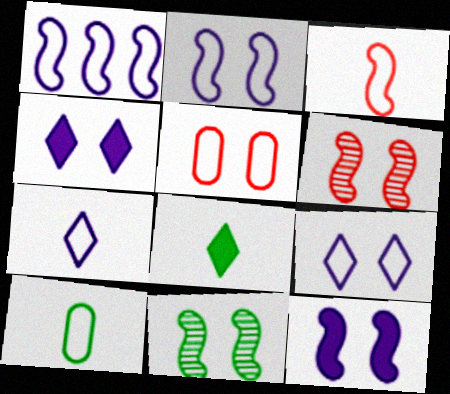[[3, 7, 10], 
[4, 5, 11]]